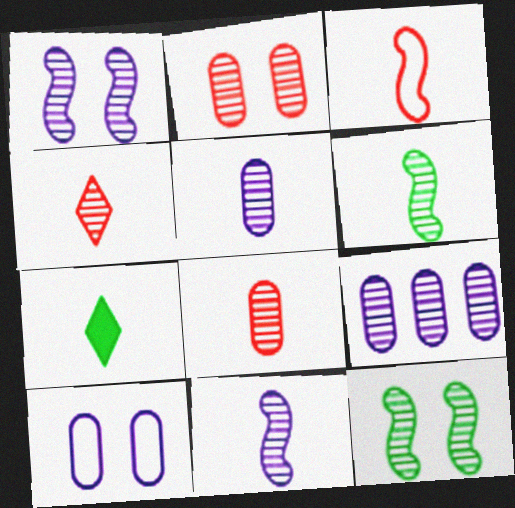[[3, 5, 7], 
[4, 5, 6], 
[4, 9, 12]]